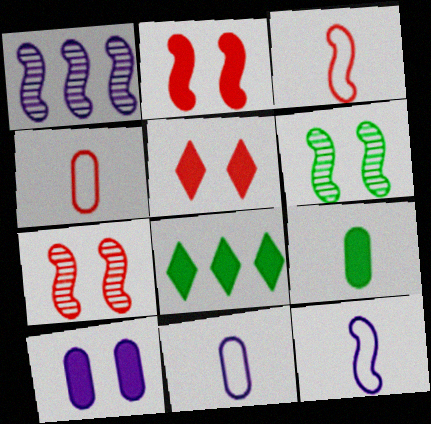[[7, 8, 11]]